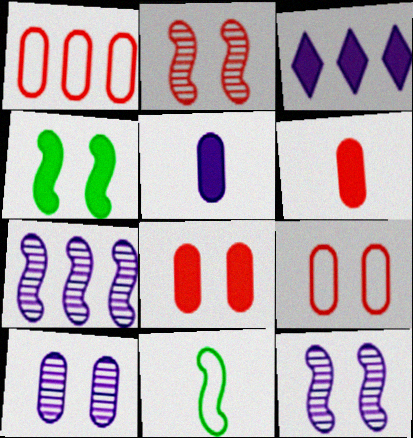[[3, 4, 6]]